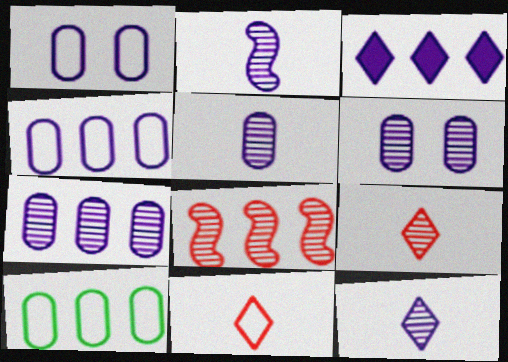[[1, 2, 3], 
[2, 5, 12], 
[3, 8, 10], 
[5, 6, 7]]